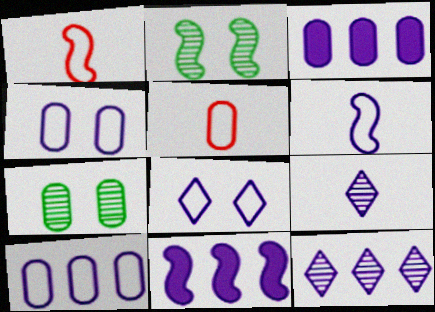[[1, 2, 11], 
[3, 5, 7], 
[4, 9, 11], 
[6, 8, 10], 
[10, 11, 12]]